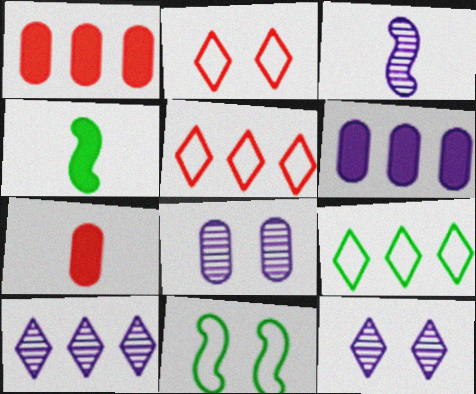[[3, 8, 10], 
[4, 5, 8], 
[7, 10, 11]]